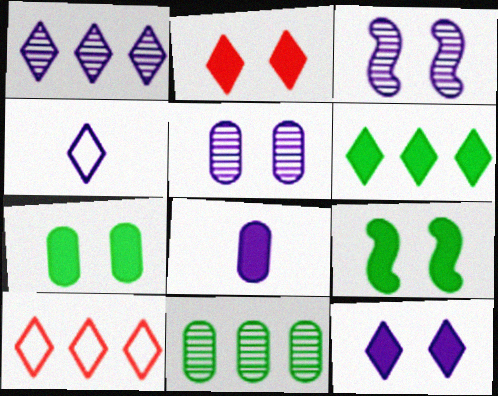[[1, 4, 12], 
[1, 6, 10]]